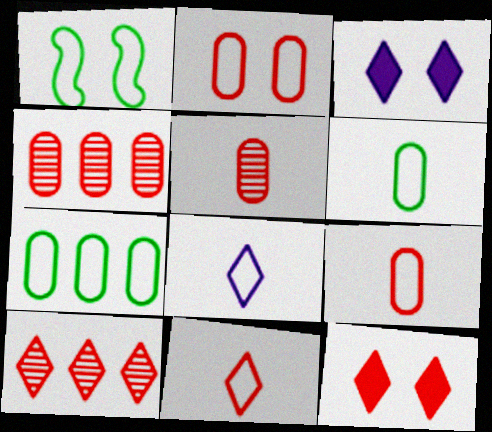[[10, 11, 12]]